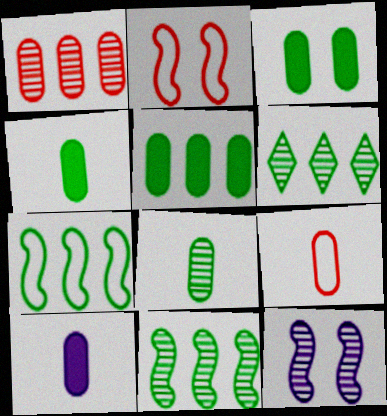[[2, 6, 10], 
[3, 4, 5], 
[5, 6, 7], 
[8, 9, 10]]